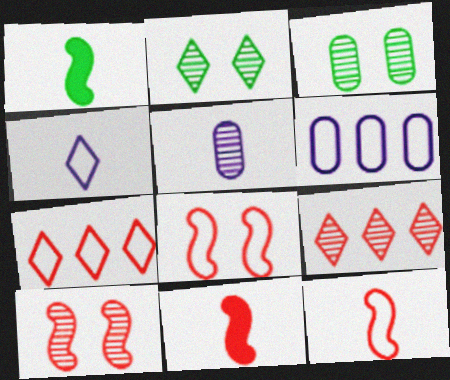[[2, 6, 11]]